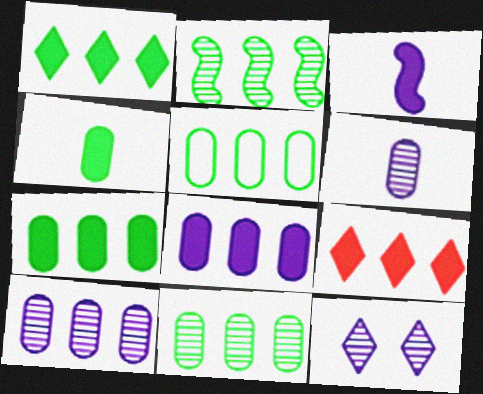[[1, 2, 5], 
[5, 7, 11]]